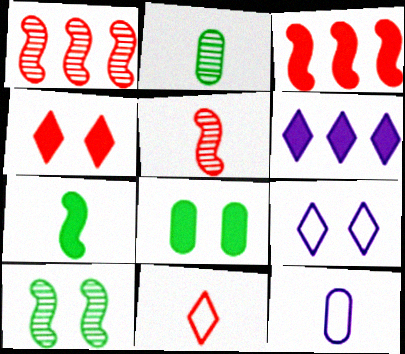[[2, 3, 9]]